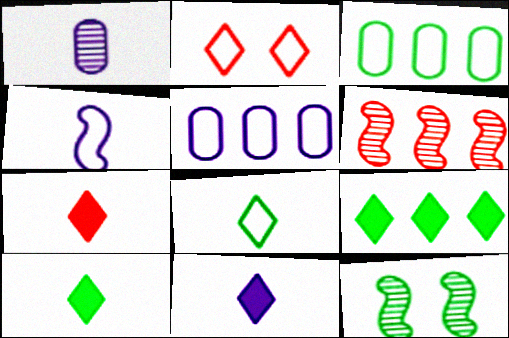[[1, 4, 11], 
[2, 3, 4], 
[3, 10, 12], 
[5, 6, 9], 
[5, 7, 12], 
[7, 10, 11]]